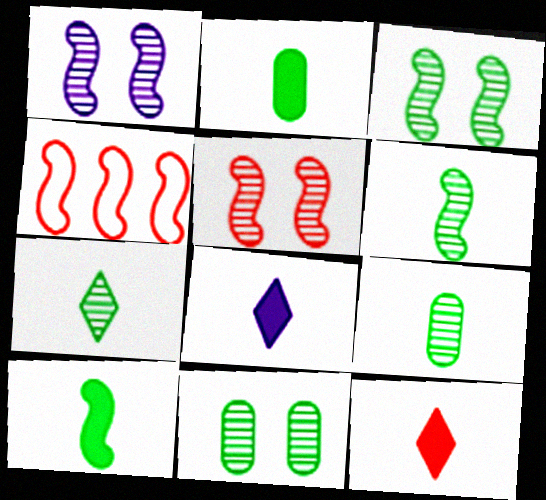[[1, 3, 5], 
[1, 4, 10], 
[4, 8, 11], 
[6, 7, 9]]